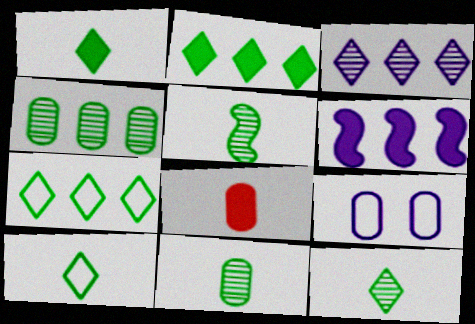[[1, 10, 12], 
[4, 8, 9], 
[5, 11, 12]]